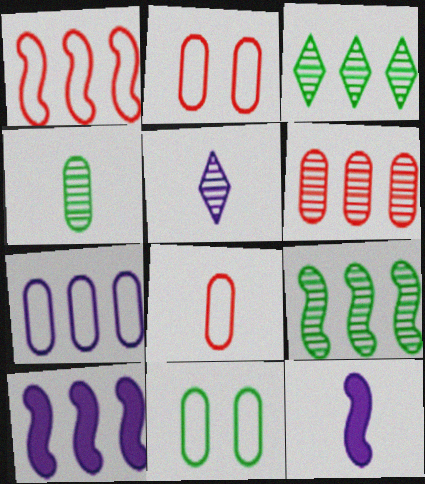[[1, 9, 10], 
[2, 3, 12], 
[7, 8, 11]]